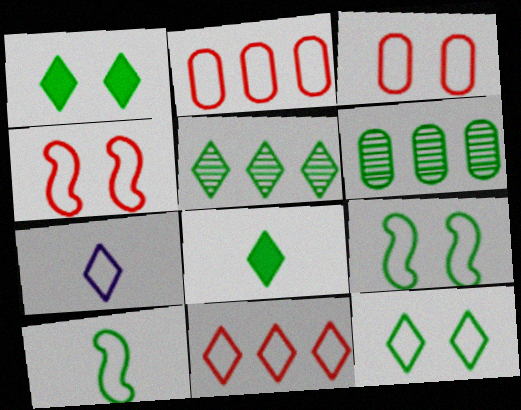[[1, 6, 10], 
[2, 7, 9], 
[5, 8, 12], 
[6, 8, 9], 
[7, 11, 12]]